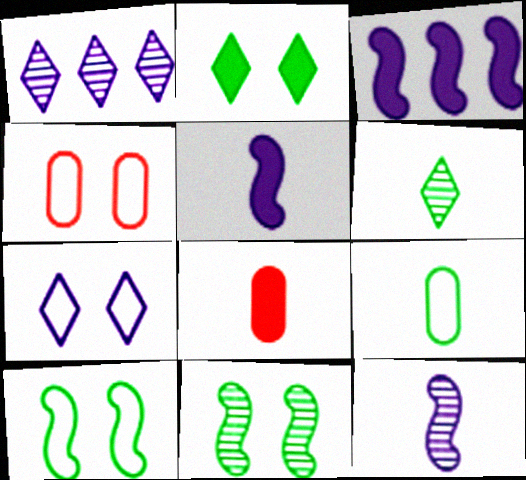[[1, 8, 10], 
[2, 3, 8], 
[3, 4, 6], 
[4, 7, 10]]